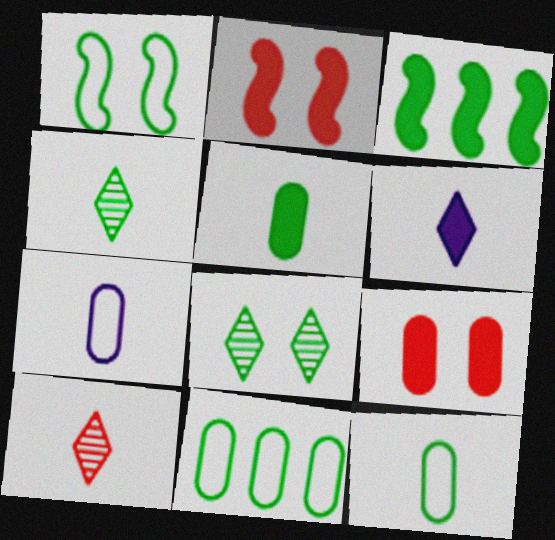[[3, 6, 9], 
[3, 8, 12]]